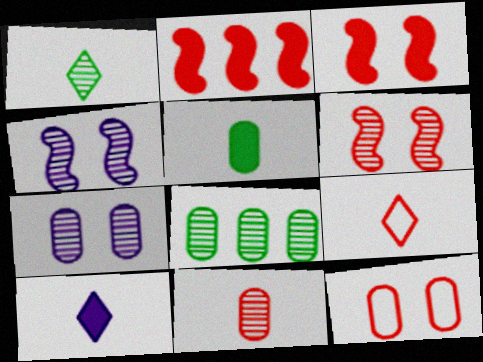[[1, 9, 10], 
[7, 8, 11]]